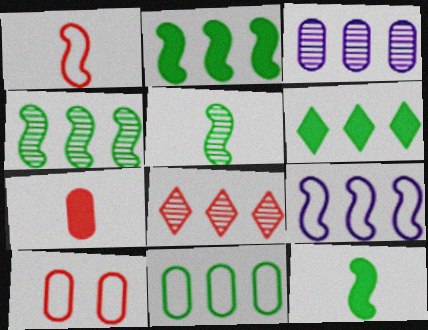[[3, 4, 8], 
[4, 6, 11]]